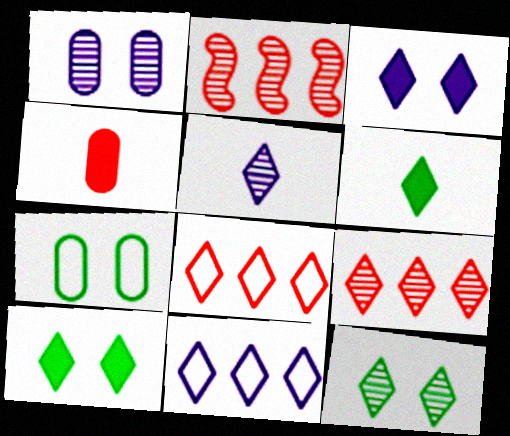[[3, 5, 11], 
[5, 8, 10], 
[5, 9, 12]]